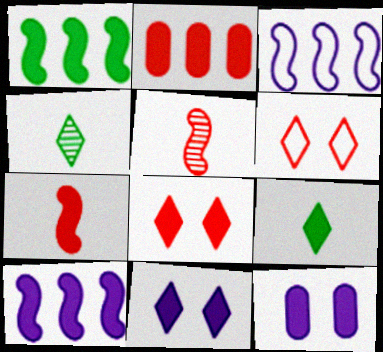[[2, 5, 6], 
[2, 7, 8]]